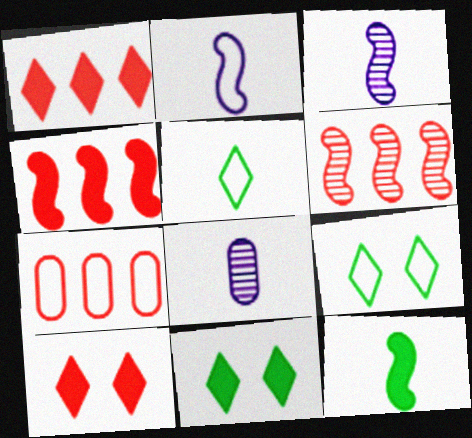[[1, 6, 7], 
[2, 7, 9], 
[3, 7, 11], 
[4, 8, 9]]